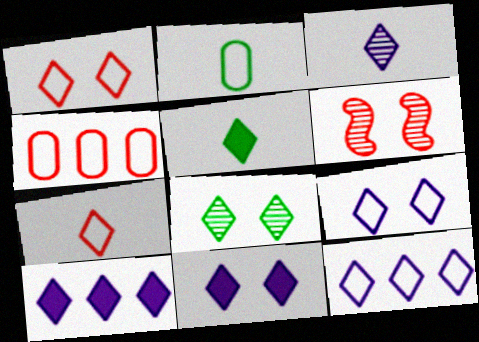[[1, 8, 11], 
[2, 6, 10], 
[3, 5, 7], 
[3, 9, 10], 
[3, 11, 12], 
[7, 8, 10]]